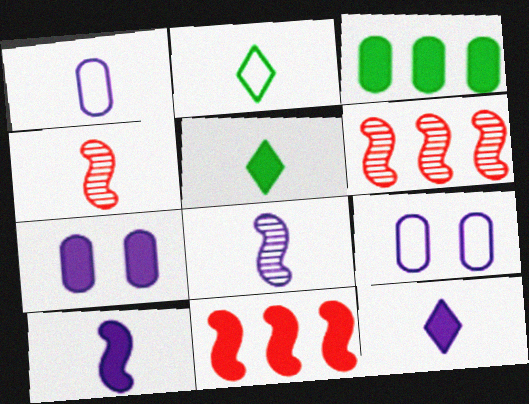[[1, 4, 5], 
[1, 8, 12], 
[2, 6, 7], 
[5, 6, 9], 
[5, 7, 11]]